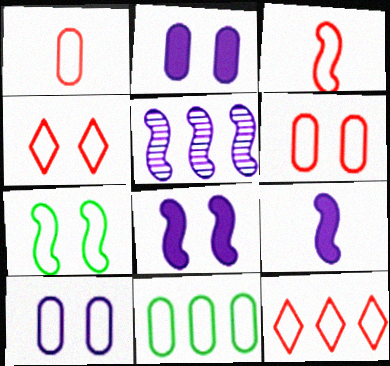[[1, 10, 11], 
[3, 6, 12], 
[4, 7, 10]]